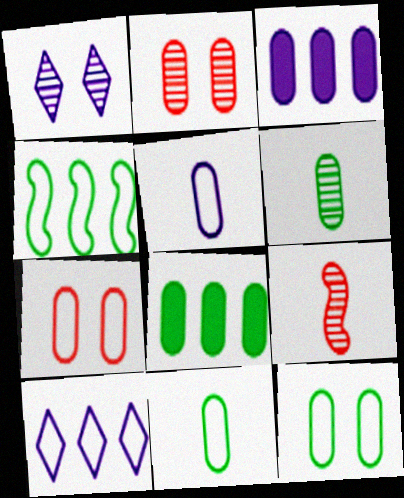[[2, 3, 11], 
[2, 5, 8], 
[3, 6, 7], 
[6, 8, 12]]